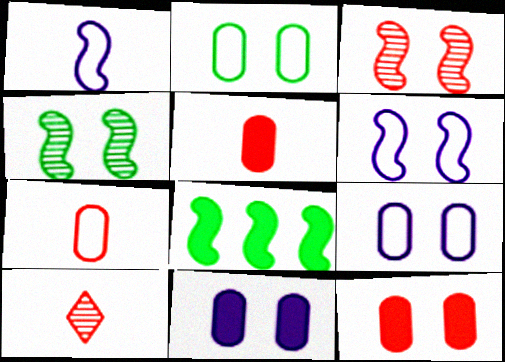[[1, 3, 8], 
[8, 9, 10]]